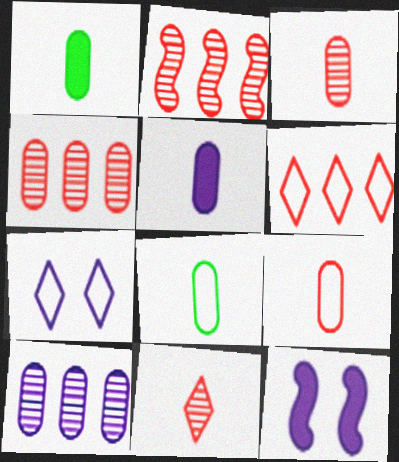[[1, 2, 7], 
[3, 5, 8]]